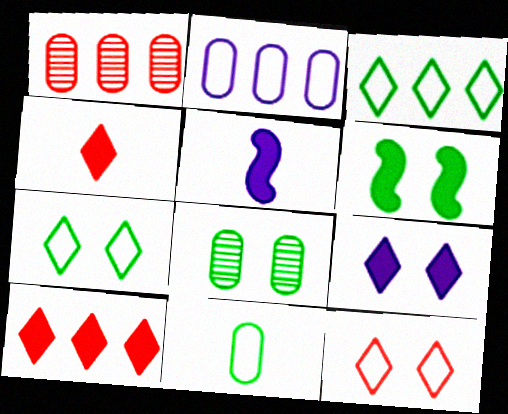[[1, 5, 7], 
[6, 7, 8]]